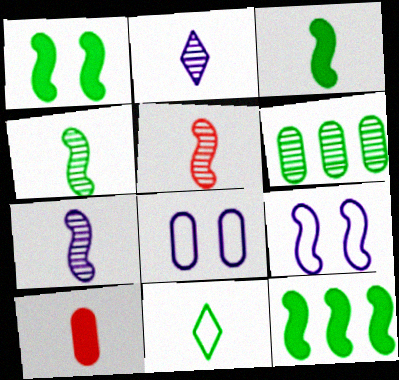[[1, 3, 12], 
[1, 6, 11], 
[4, 5, 7], 
[5, 9, 12], 
[6, 8, 10], 
[7, 10, 11]]